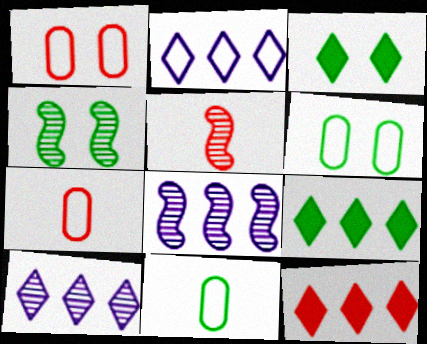[[1, 5, 12], 
[3, 4, 6], 
[3, 7, 8], 
[4, 5, 8], 
[4, 9, 11]]